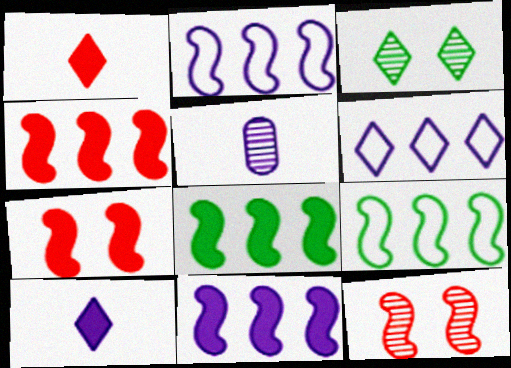[[1, 3, 6], 
[4, 8, 11]]